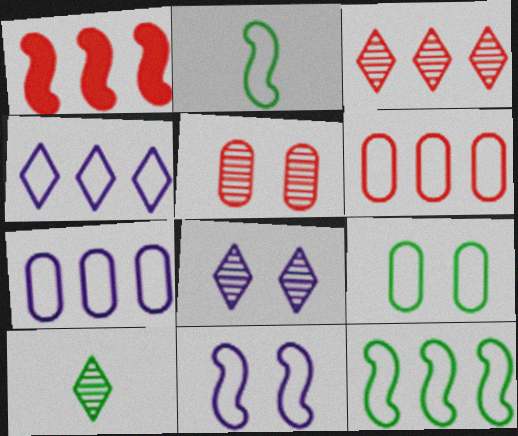[[1, 3, 6], 
[3, 8, 10], 
[4, 6, 12]]